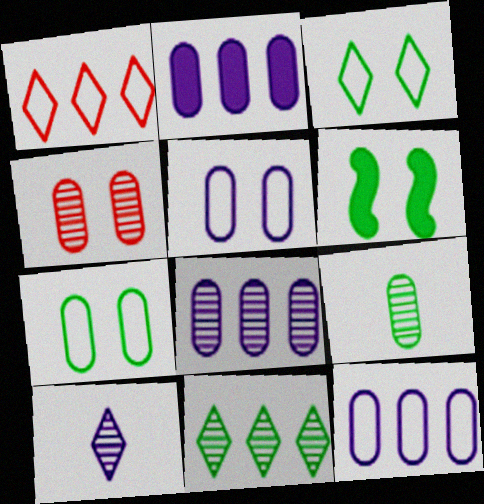[[2, 8, 12], 
[4, 8, 9]]